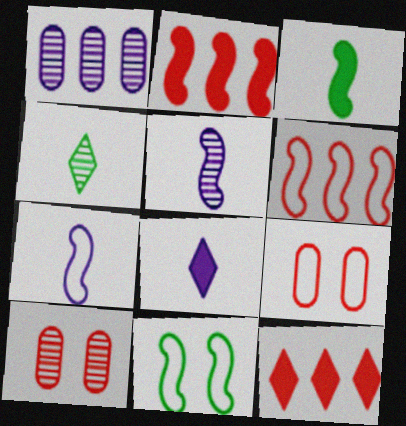[[2, 5, 11], 
[6, 7, 11]]